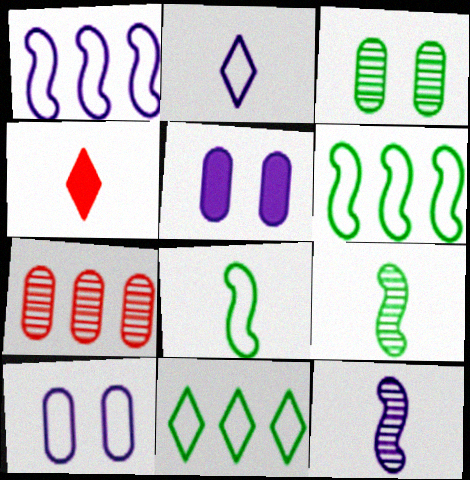[[1, 2, 10], 
[1, 3, 4]]